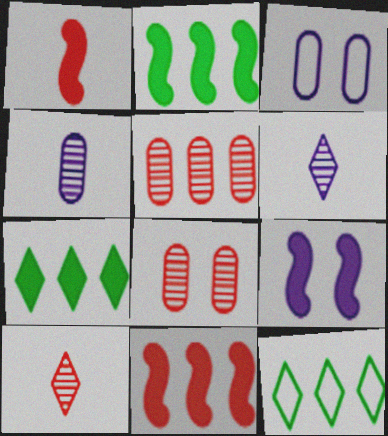[[1, 2, 9], 
[2, 3, 10]]